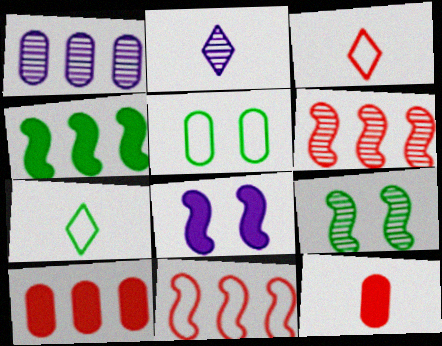[[1, 5, 12]]